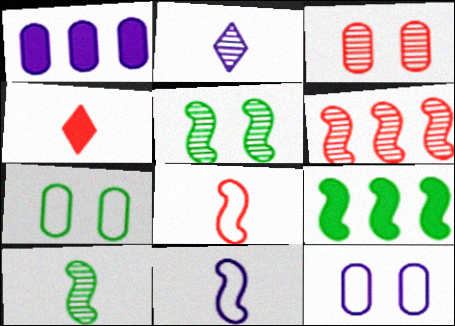[]